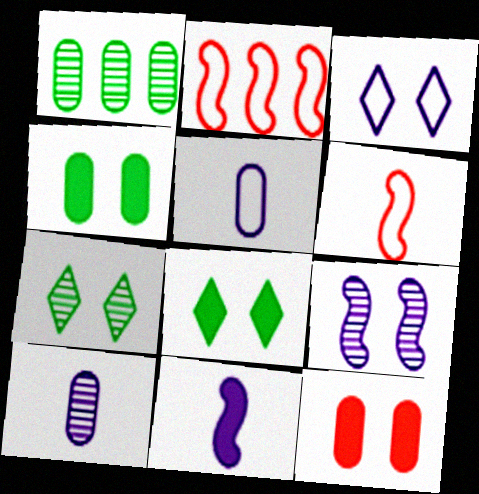[[1, 5, 12], 
[2, 8, 10]]